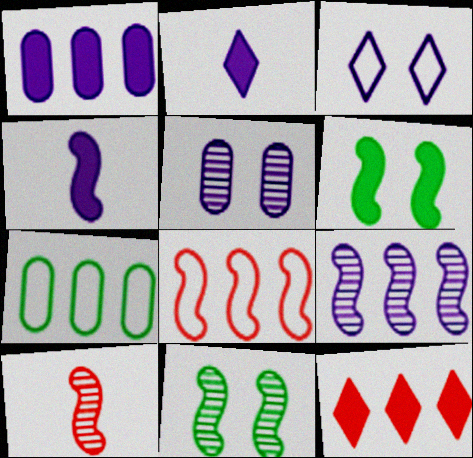[[4, 8, 11], 
[7, 9, 12], 
[9, 10, 11]]